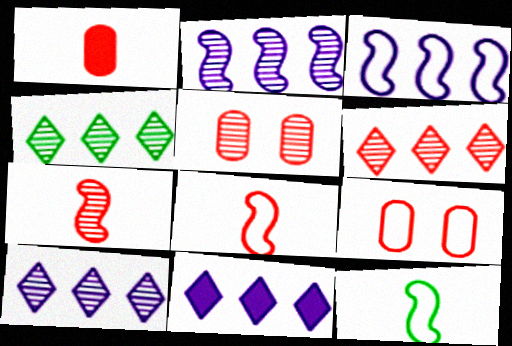[[4, 6, 10], 
[5, 6, 7], 
[5, 11, 12]]